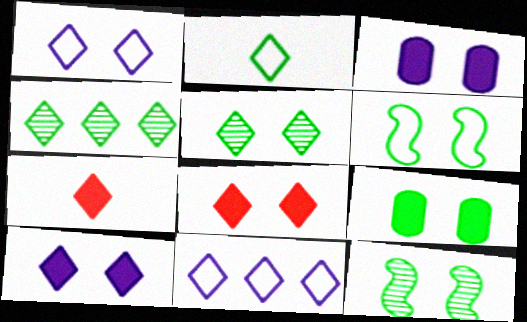[[1, 4, 7], 
[1, 5, 8], 
[5, 6, 9], 
[5, 7, 11]]